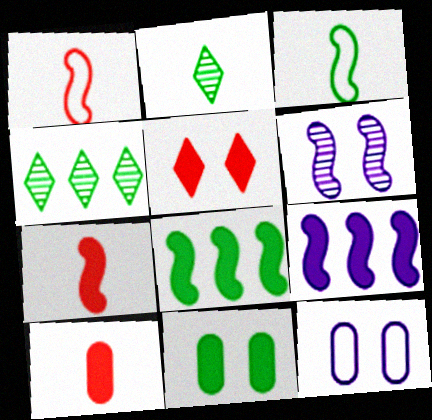[[1, 6, 8], 
[3, 4, 11], 
[4, 7, 12]]